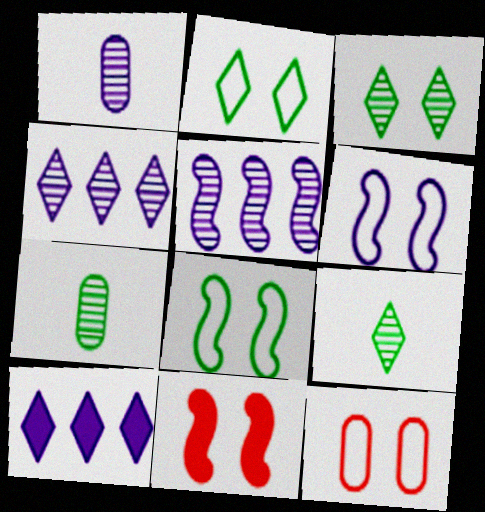[[1, 6, 10], 
[2, 6, 12]]